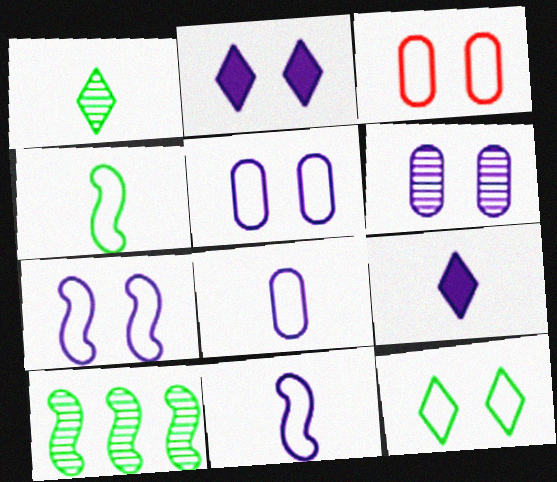[[2, 6, 7], 
[3, 7, 12], 
[3, 9, 10]]